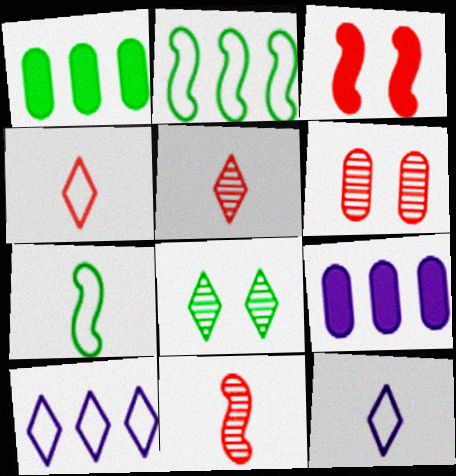[[1, 7, 8]]